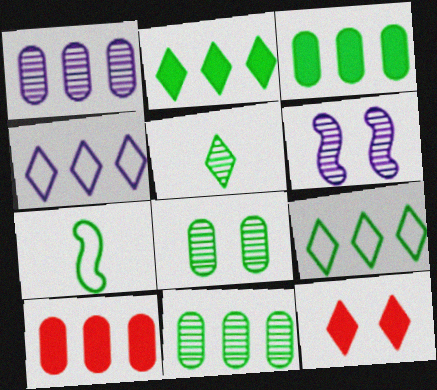[[1, 7, 12], 
[2, 7, 8], 
[4, 5, 12]]